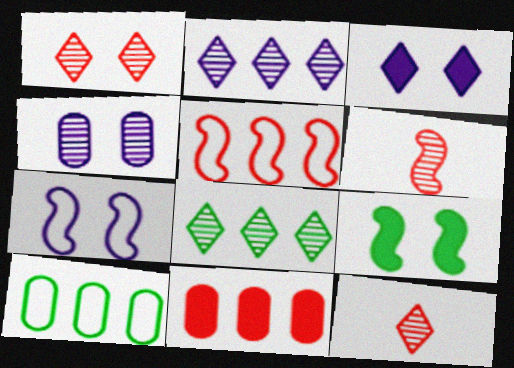[[3, 4, 7], 
[3, 6, 10], 
[4, 6, 8]]